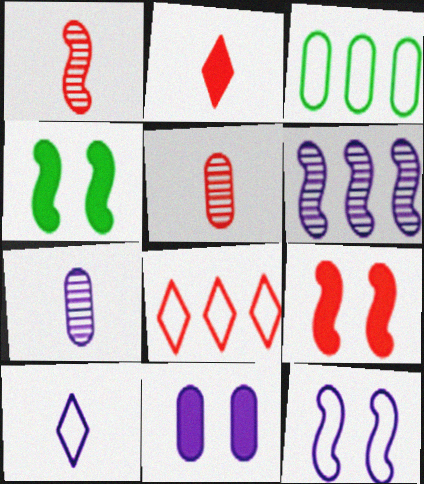[[3, 5, 11], 
[4, 7, 8], 
[5, 8, 9], 
[6, 10, 11]]